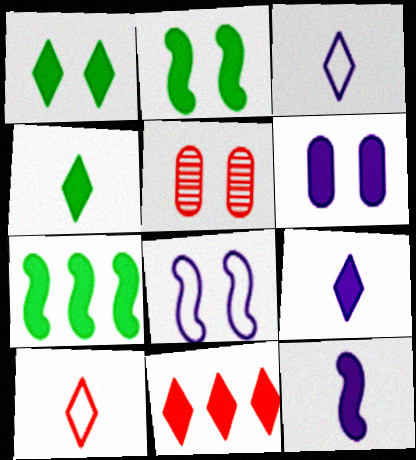[[1, 5, 8], 
[1, 9, 11], 
[3, 5, 7]]